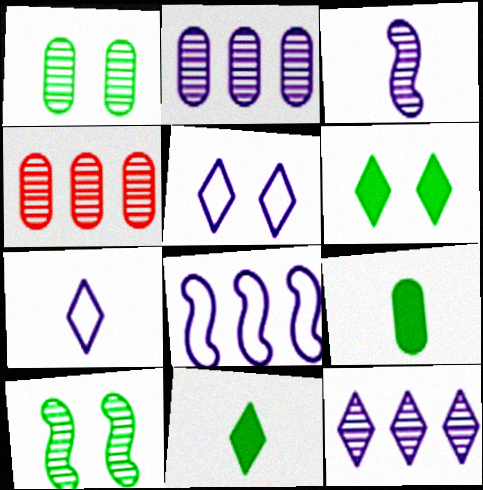[]